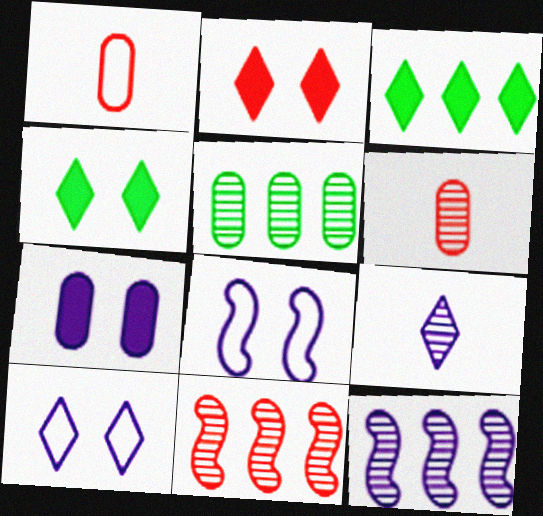[[1, 2, 11], 
[1, 4, 12], 
[1, 5, 7], 
[3, 6, 8]]